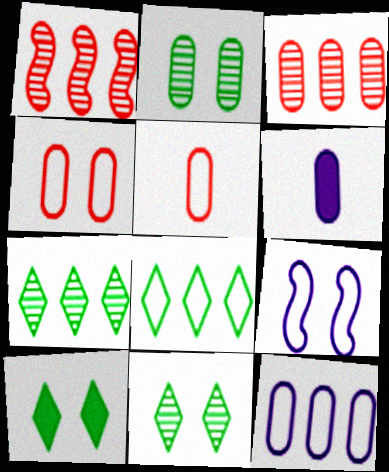[[5, 8, 9]]